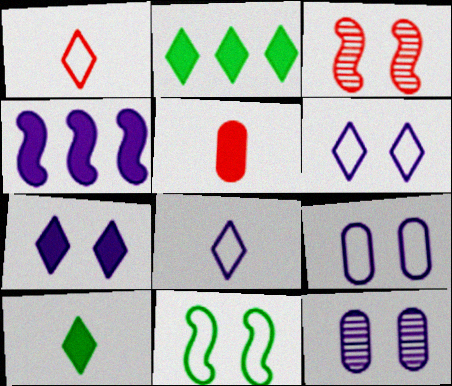[[4, 8, 12]]